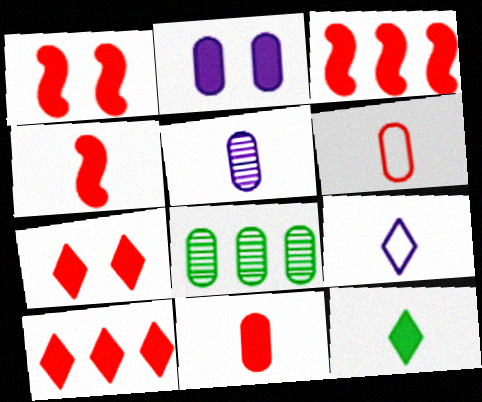[[1, 3, 4], 
[1, 8, 9], 
[1, 10, 11], 
[2, 3, 12], 
[2, 6, 8], 
[3, 7, 11]]